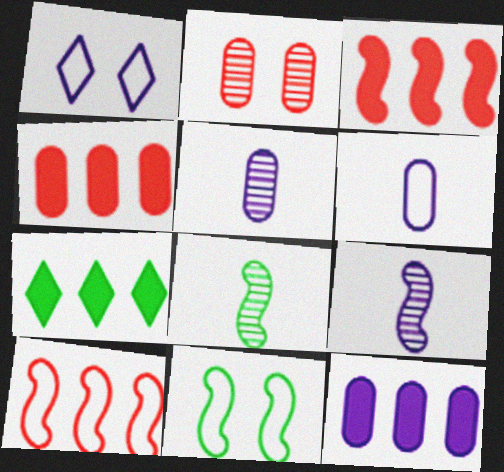[[1, 4, 8], 
[1, 9, 12], 
[3, 7, 12], 
[3, 9, 11]]